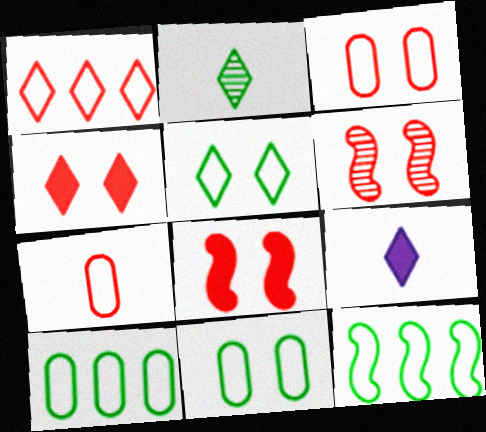[[3, 4, 6], 
[6, 9, 10]]